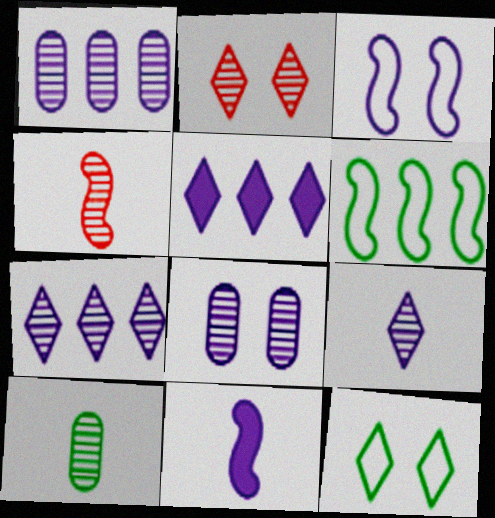[[4, 9, 10]]